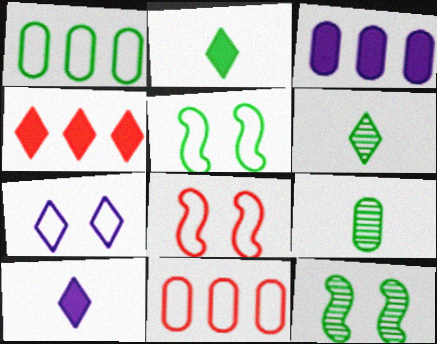[[1, 2, 12], 
[3, 6, 8], 
[4, 6, 7], 
[10, 11, 12]]